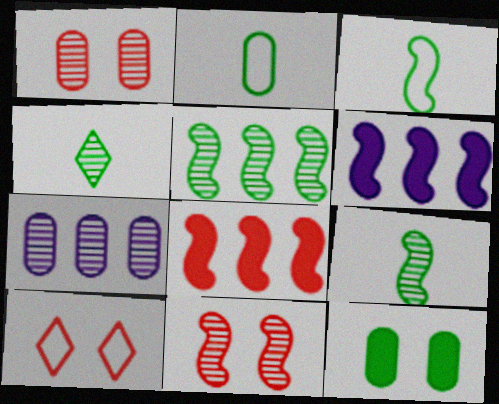[[3, 6, 11], 
[4, 7, 11]]